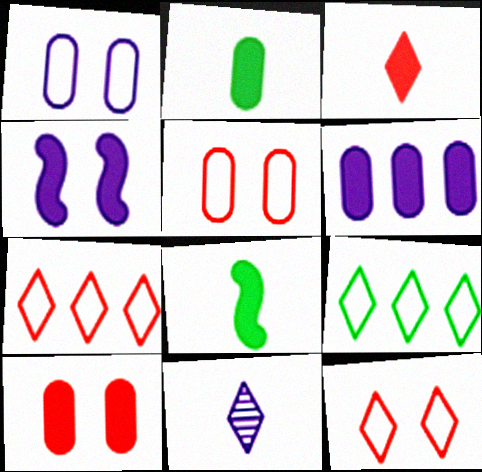[[2, 6, 10]]